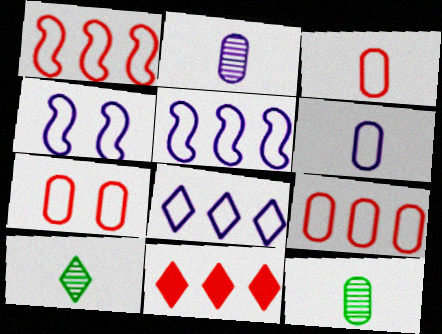[[3, 7, 9], 
[4, 6, 8], 
[4, 11, 12]]